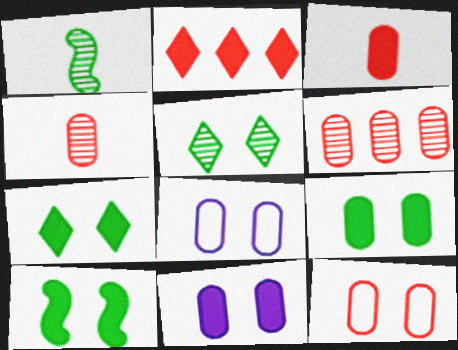[[1, 2, 8], 
[3, 6, 12], 
[7, 9, 10]]